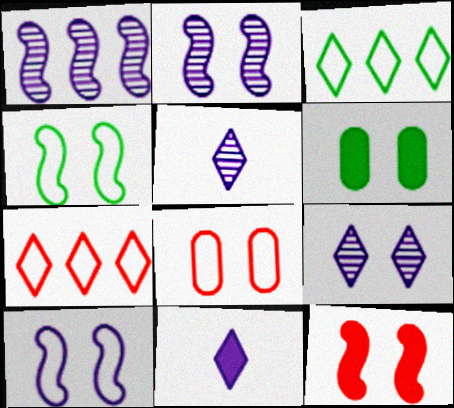[[2, 4, 12]]